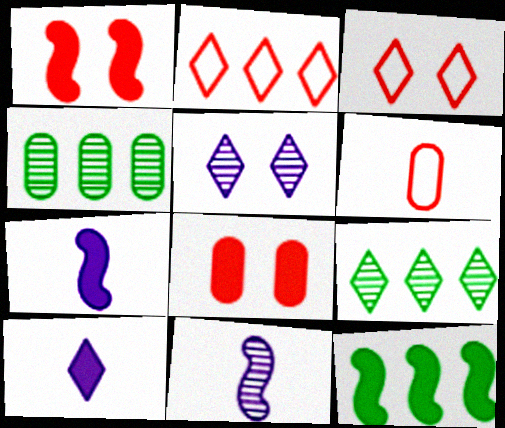[[1, 7, 12], 
[3, 4, 7], 
[3, 9, 10], 
[5, 6, 12], 
[8, 10, 12]]